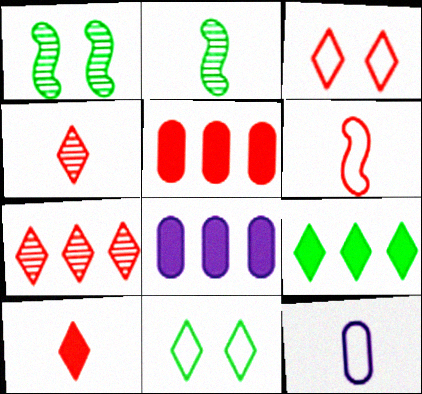[[2, 3, 8], 
[2, 10, 12], 
[3, 7, 10]]